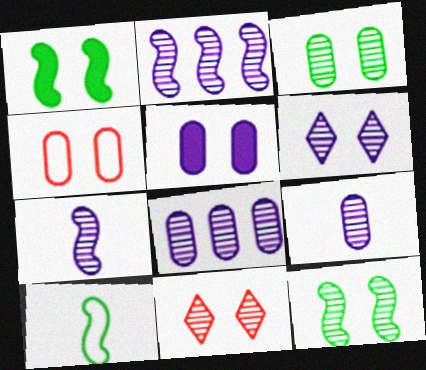[[1, 4, 6], 
[2, 6, 9], 
[3, 4, 5], 
[6, 7, 8]]